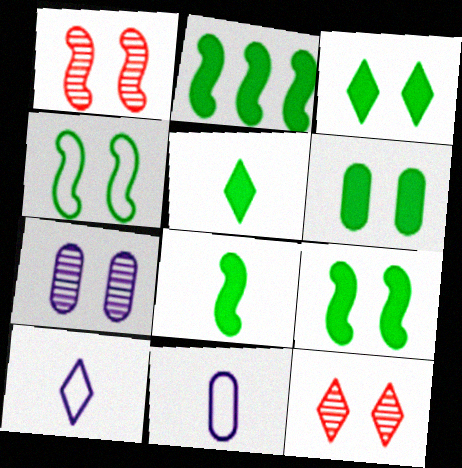[[2, 5, 6], 
[2, 8, 9], 
[2, 11, 12], 
[3, 6, 9]]